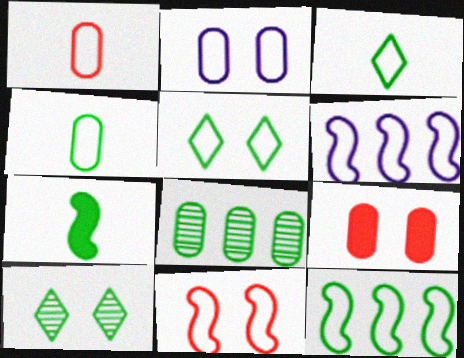[[1, 5, 6], 
[2, 5, 11], 
[4, 5, 12], 
[5, 7, 8]]